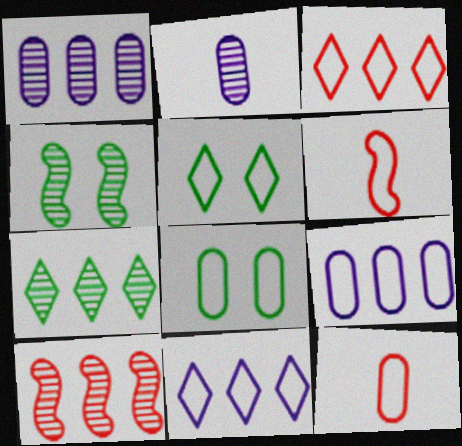[[1, 7, 10], 
[5, 6, 9], 
[6, 8, 11], 
[8, 9, 12]]